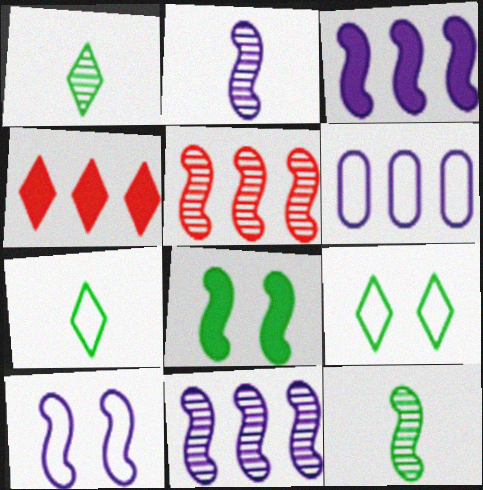[[2, 3, 10]]